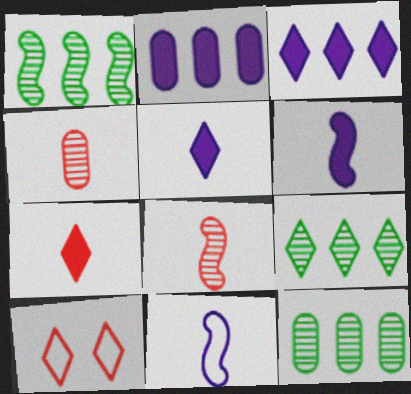[[1, 9, 12], 
[5, 9, 10], 
[6, 10, 12]]